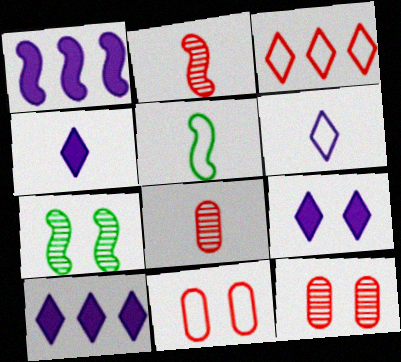[[4, 5, 8], 
[4, 9, 10], 
[5, 10, 12], 
[7, 9, 11]]